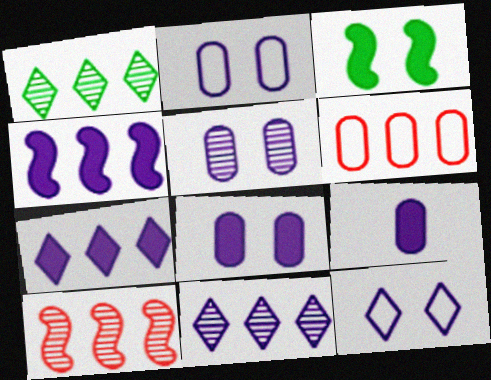[[1, 4, 6], 
[2, 5, 8]]